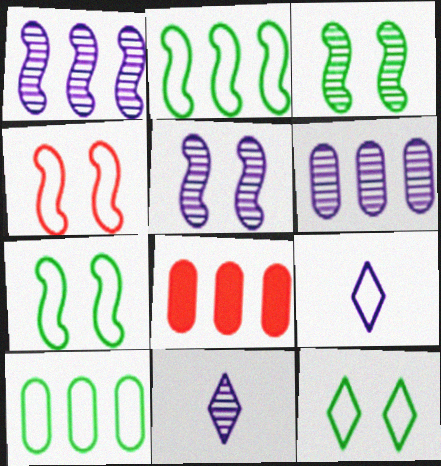[[3, 8, 9], 
[4, 9, 10], 
[5, 6, 11], 
[6, 8, 10], 
[7, 8, 11]]